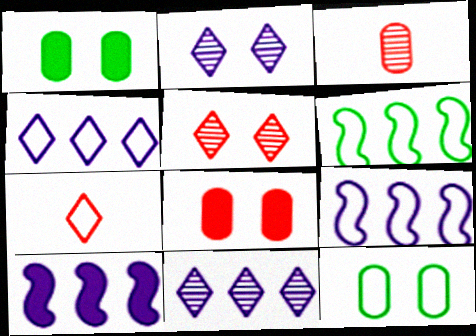[[7, 9, 12]]